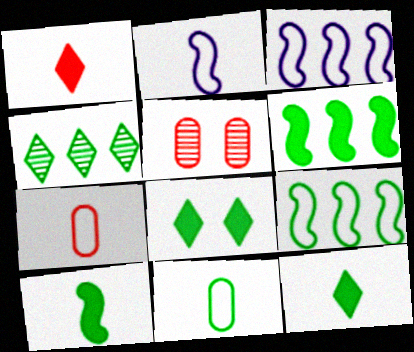[[3, 5, 12]]